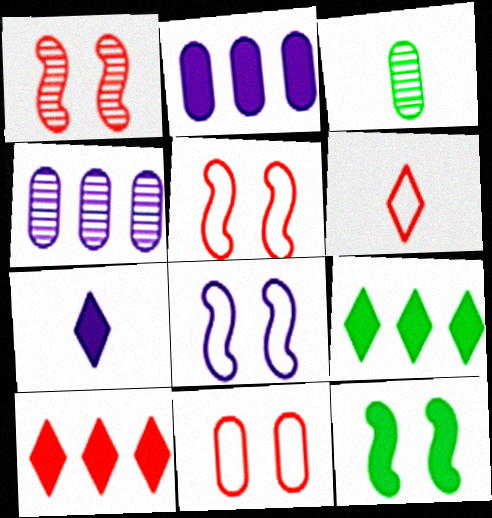[[1, 8, 12], 
[2, 3, 11], 
[3, 8, 10], 
[4, 6, 12], 
[4, 7, 8]]